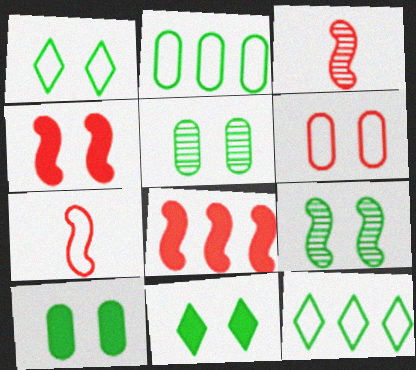[[1, 9, 10]]